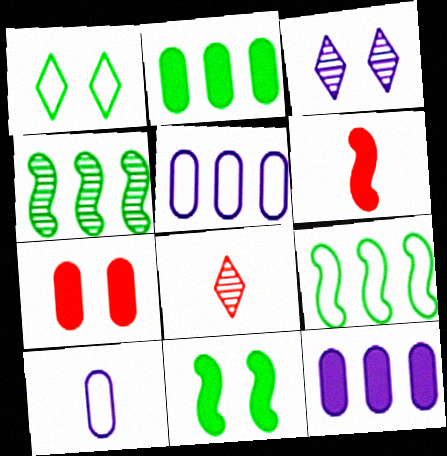[[5, 8, 11]]